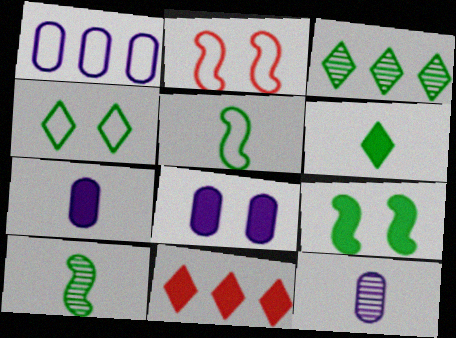[[1, 8, 12], 
[2, 3, 7], 
[3, 4, 6], 
[7, 9, 11]]